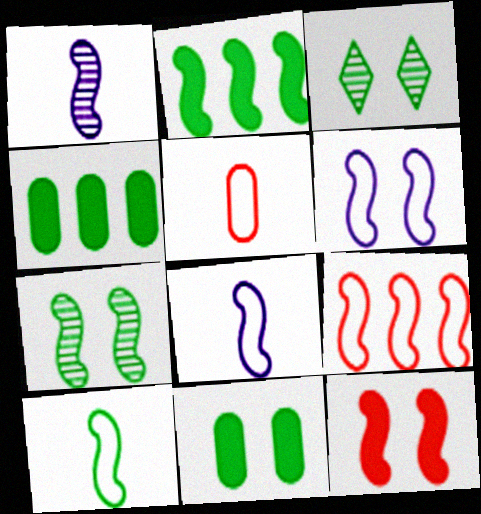[[2, 7, 10], 
[3, 4, 10], 
[6, 7, 12], 
[6, 9, 10]]